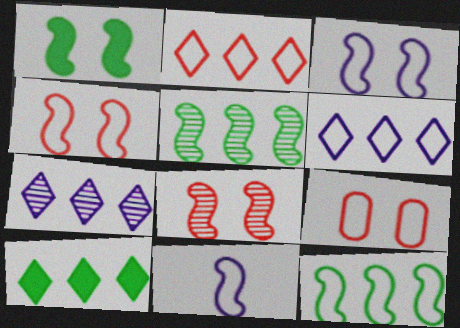[[1, 3, 8], 
[2, 7, 10], 
[4, 11, 12]]